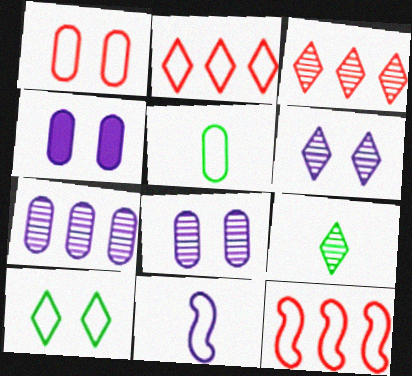[[3, 6, 9], 
[4, 9, 12]]